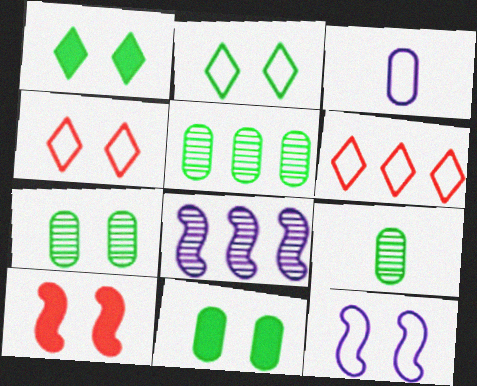[[5, 7, 9]]